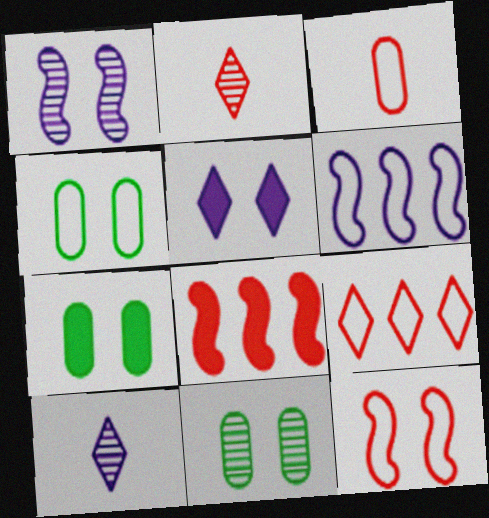[[2, 6, 7], 
[3, 9, 12], 
[4, 7, 11], 
[4, 8, 10], 
[5, 11, 12]]